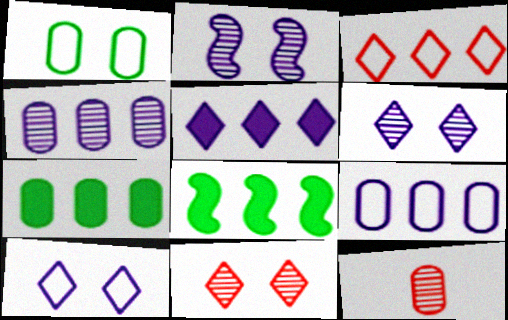[[3, 4, 8], 
[8, 10, 12]]